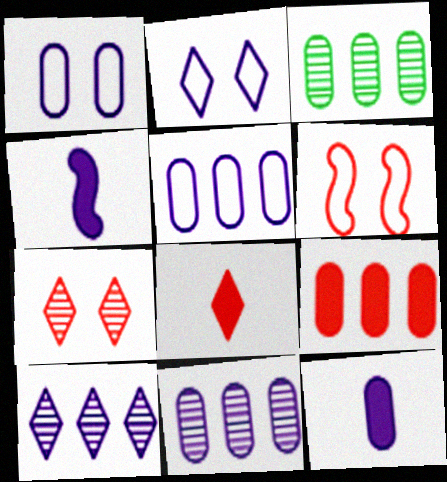[[1, 4, 10], 
[1, 11, 12], 
[2, 4, 11], 
[3, 5, 9]]